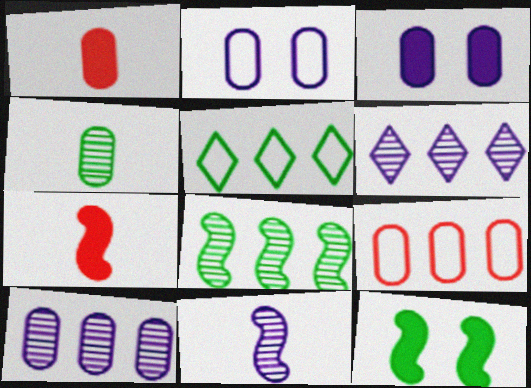[[3, 4, 9], 
[4, 5, 12]]